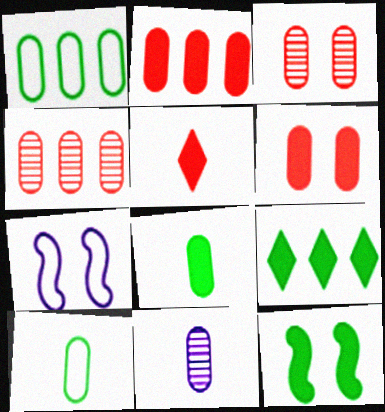[[1, 6, 11], 
[8, 9, 12]]